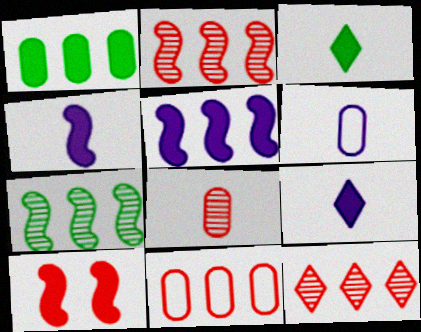[[1, 9, 10]]